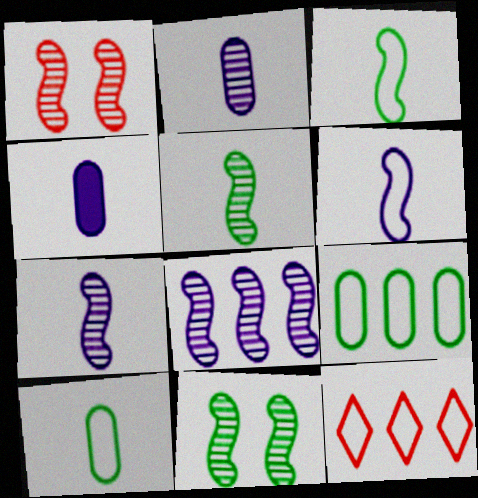[[1, 5, 8], 
[4, 11, 12]]